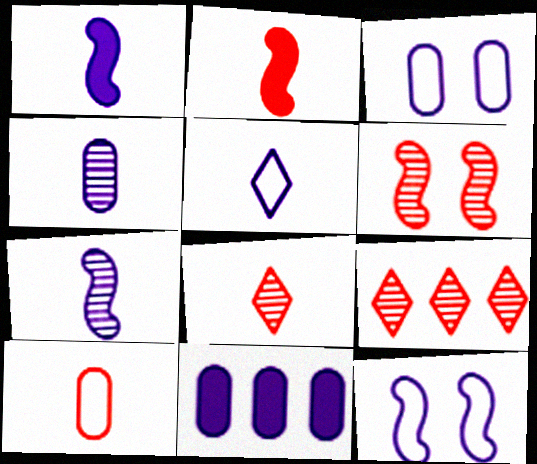[[1, 4, 5], 
[2, 8, 10], 
[3, 4, 11]]